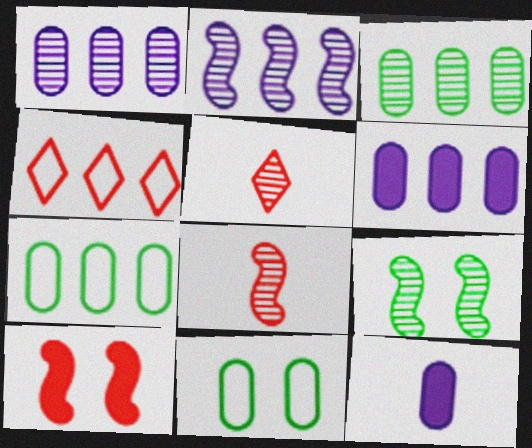[[1, 5, 9], 
[2, 8, 9], 
[4, 9, 12]]